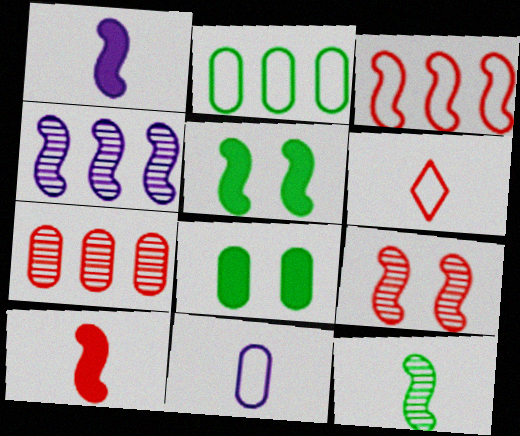[[3, 9, 10], 
[4, 6, 8], 
[4, 9, 12], 
[7, 8, 11]]